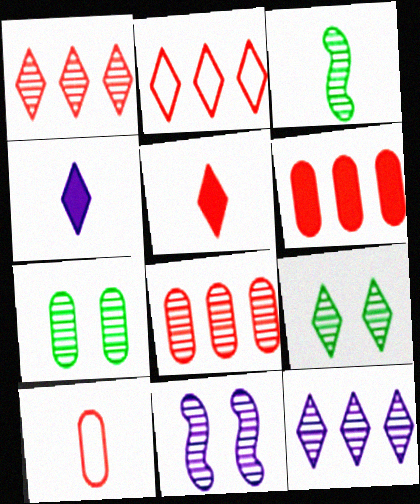[[2, 4, 9], 
[3, 4, 10]]